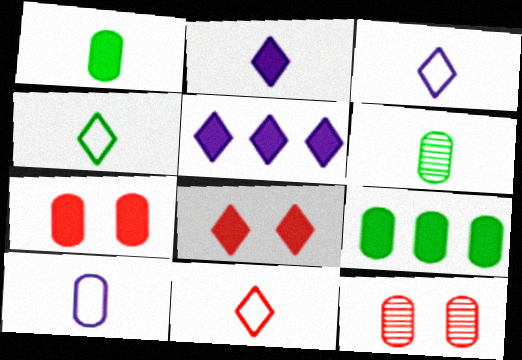[[3, 4, 11], 
[9, 10, 12]]